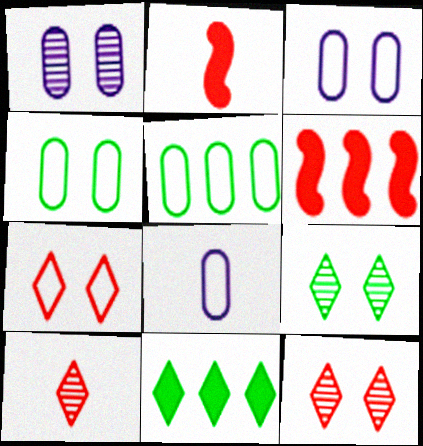[[6, 8, 9]]